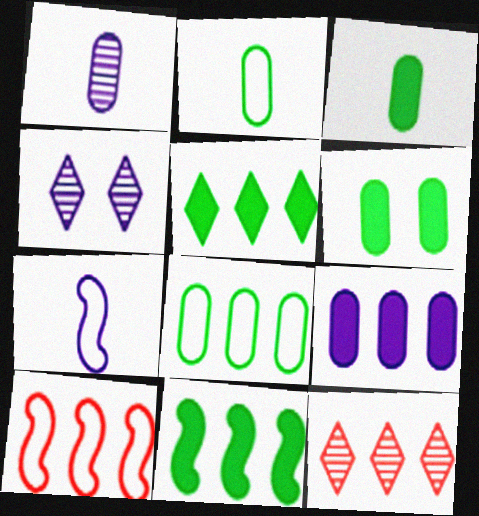[[3, 4, 10], 
[4, 7, 9], 
[6, 7, 12]]